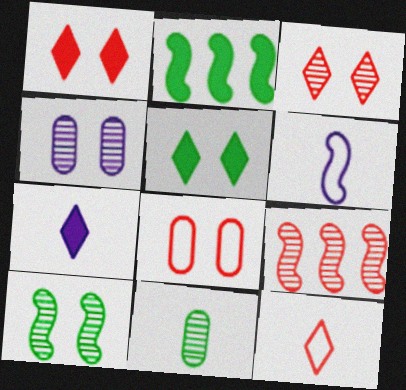[[2, 4, 12], 
[3, 4, 10]]